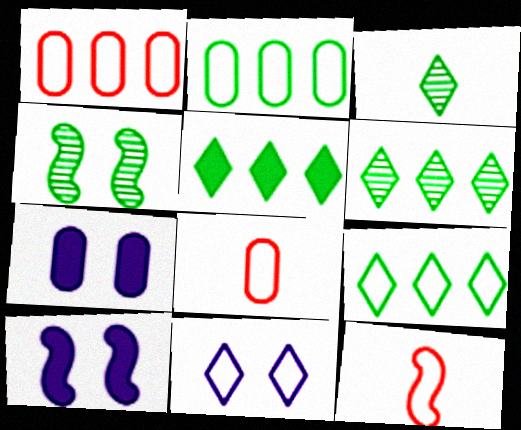[[1, 3, 10], 
[2, 11, 12], 
[5, 6, 9], 
[6, 7, 12], 
[6, 8, 10]]